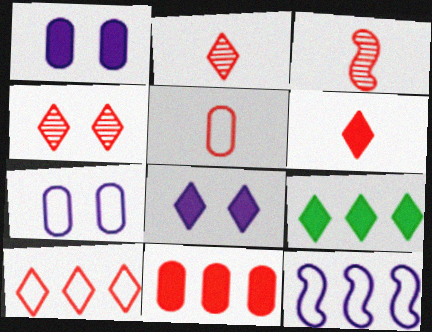[[3, 5, 6], 
[3, 7, 9], 
[4, 6, 10], 
[6, 8, 9]]